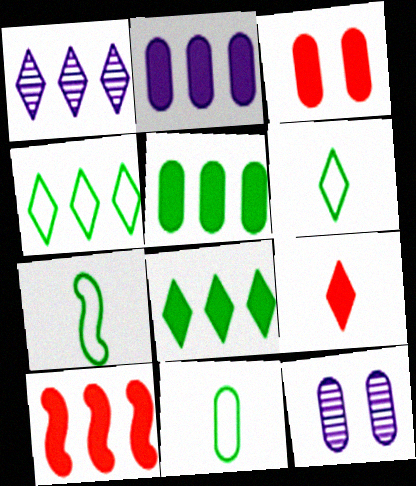[[1, 3, 7], 
[2, 8, 10], 
[3, 9, 10], 
[6, 7, 11], 
[6, 10, 12]]